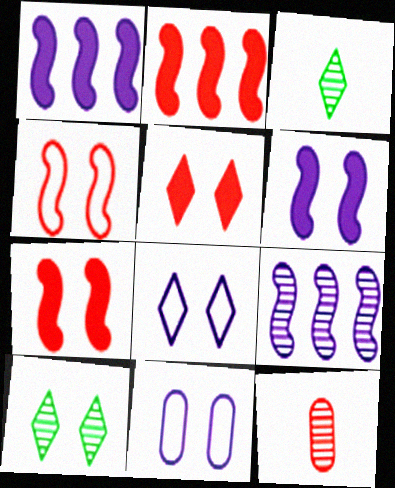[[2, 3, 11], 
[5, 8, 10], 
[7, 10, 11], 
[9, 10, 12]]